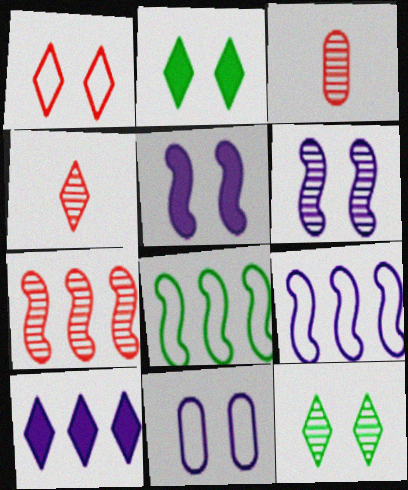[[2, 3, 9]]